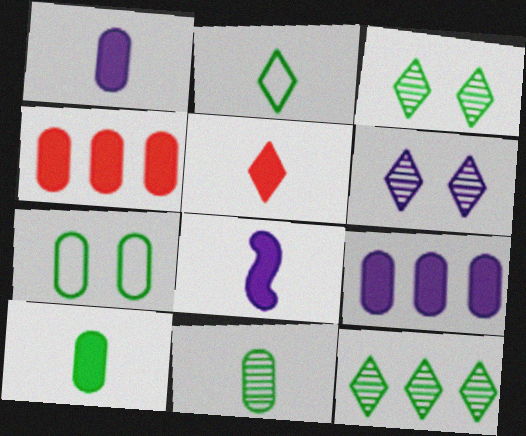[[5, 8, 10]]